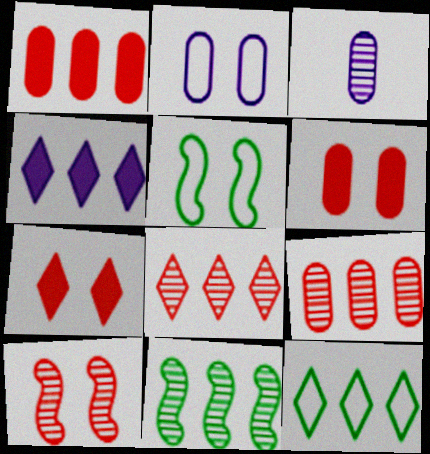[[4, 8, 12]]